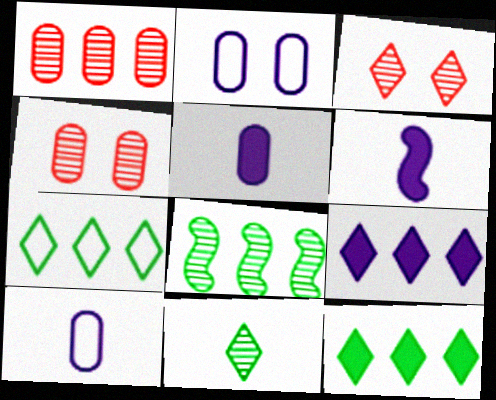[[4, 6, 7]]